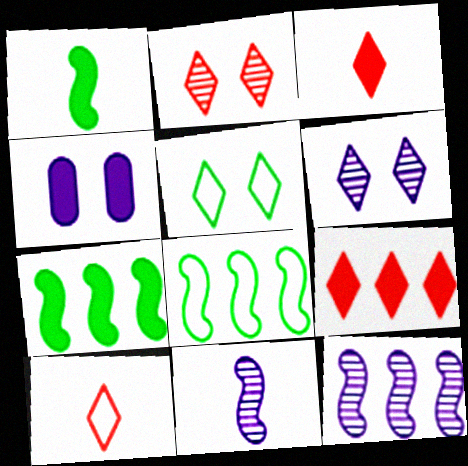[[1, 4, 9], 
[2, 9, 10], 
[3, 4, 7]]